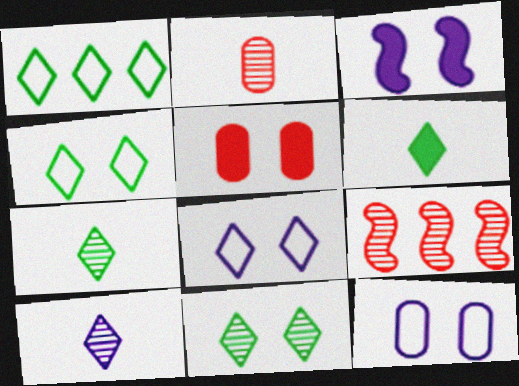[[1, 2, 3], 
[1, 6, 11], 
[6, 9, 12]]